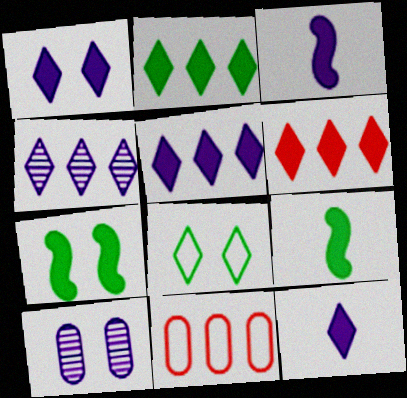[[1, 5, 12], 
[2, 5, 6]]